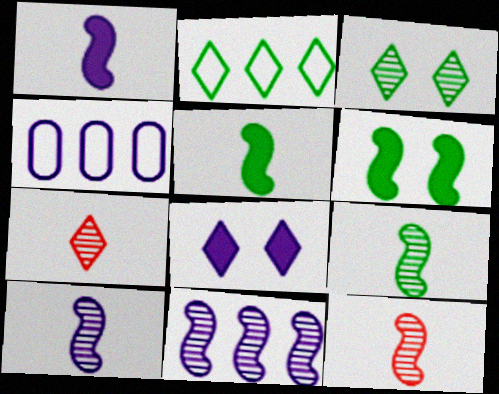[[2, 7, 8], 
[4, 6, 7], 
[4, 8, 10], 
[9, 10, 12]]